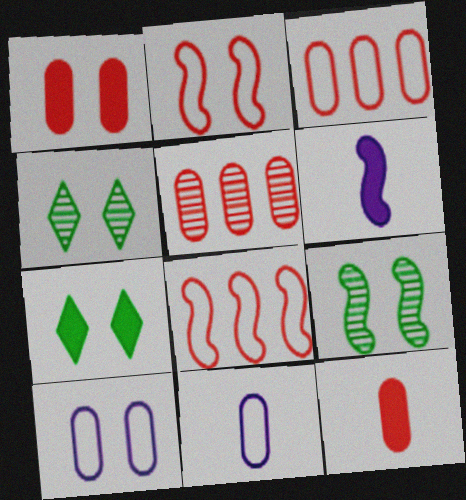[[3, 4, 6], 
[6, 8, 9]]